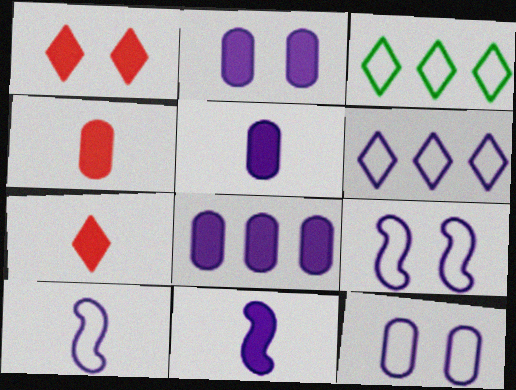[[2, 5, 8], 
[6, 10, 12]]